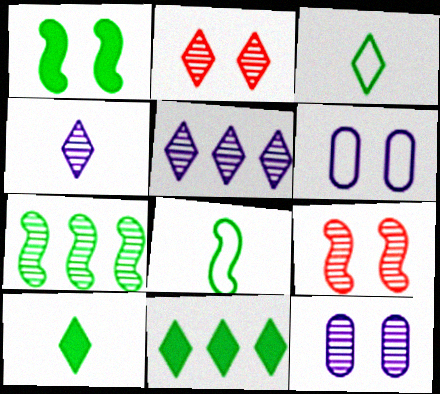[[1, 2, 6], 
[1, 7, 8]]